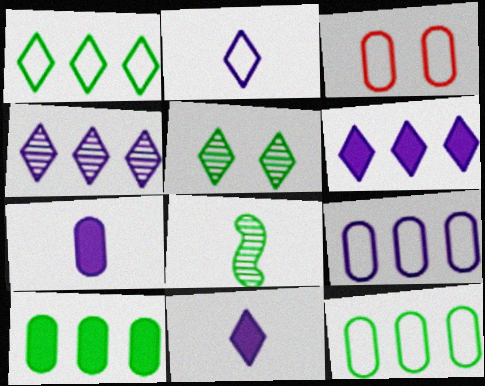[[3, 6, 8]]